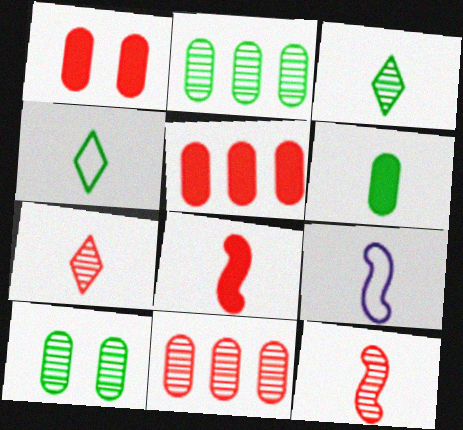[[6, 7, 9]]